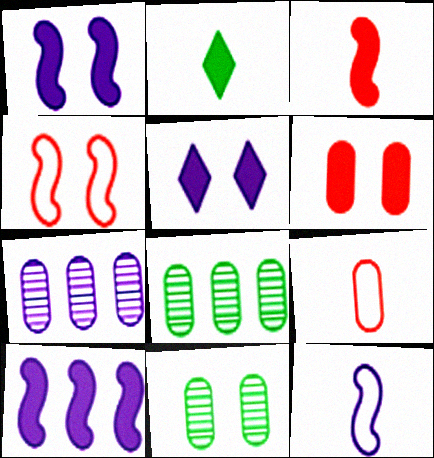[[2, 4, 7], 
[2, 6, 10], 
[4, 5, 11], 
[5, 7, 12]]